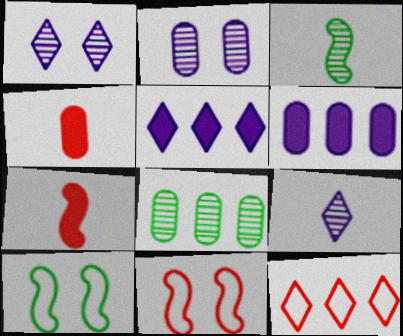[]